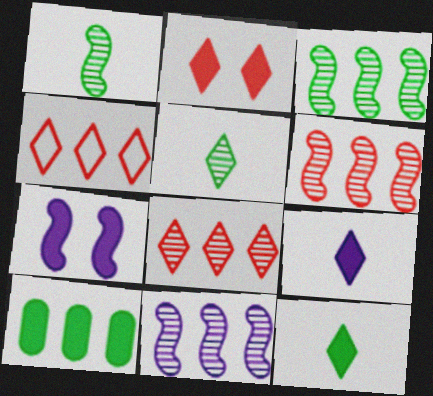[[3, 6, 11], 
[4, 10, 11]]